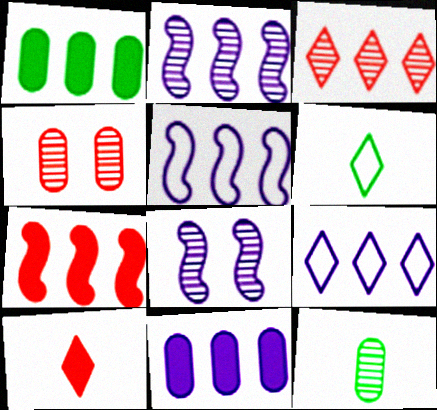[[1, 3, 5], 
[2, 9, 11], 
[3, 8, 12]]